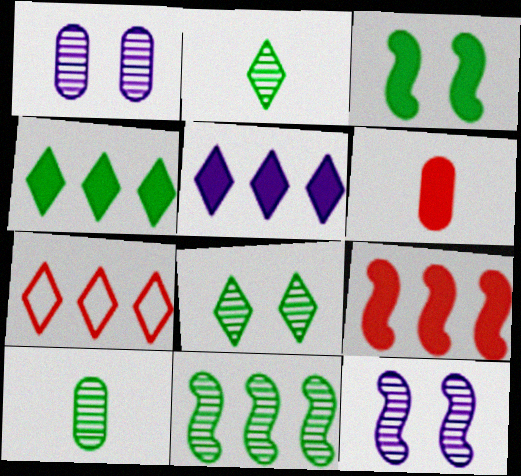[[3, 5, 6], 
[8, 10, 11]]